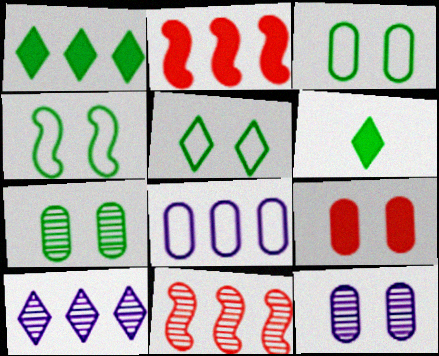[[1, 8, 11], 
[3, 4, 5], 
[3, 9, 12]]